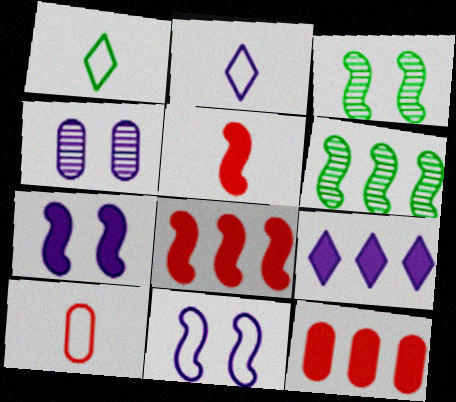[[1, 4, 8], 
[2, 3, 12], 
[3, 9, 10], 
[5, 6, 11]]